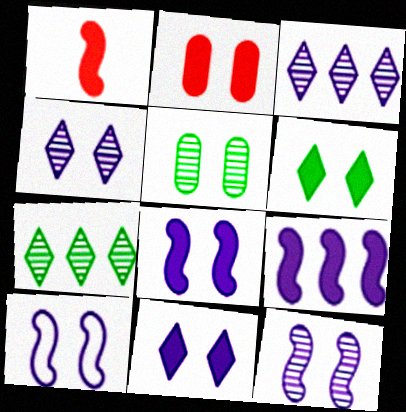[[2, 6, 8], 
[8, 10, 12]]